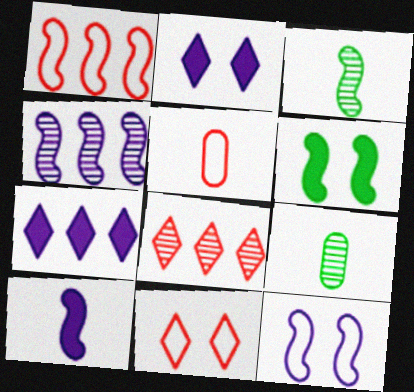[[1, 2, 9], 
[1, 5, 11], 
[4, 10, 12]]